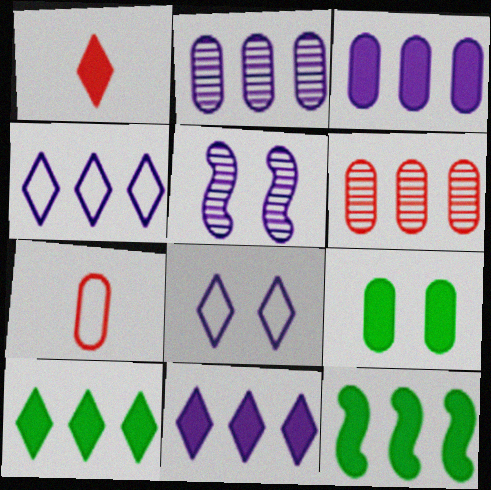[[2, 7, 9], 
[4, 6, 12], 
[5, 7, 10]]